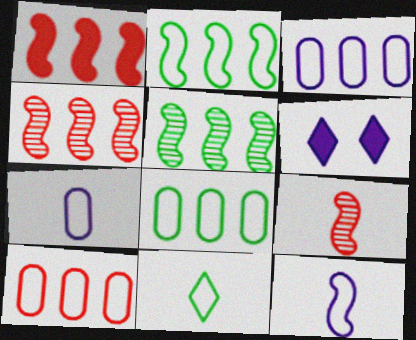[[3, 8, 10], 
[6, 8, 9]]